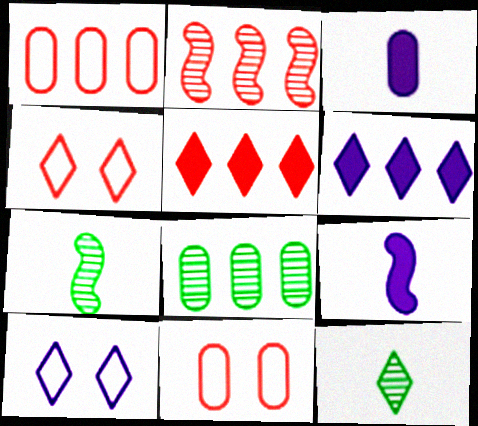[[1, 2, 5], 
[3, 8, 11], 
[4, 6, 12], 
[4, 8, 9], 
[5, 10, 12], 
[6, 7, 11]]